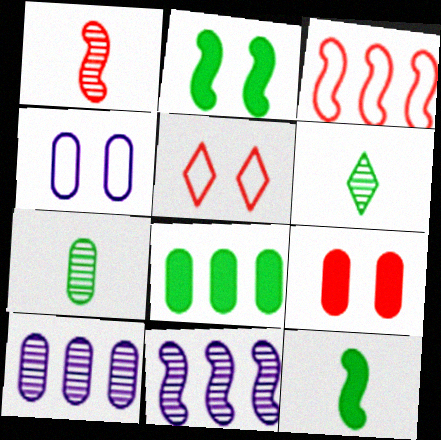[[5, 10, 12]]